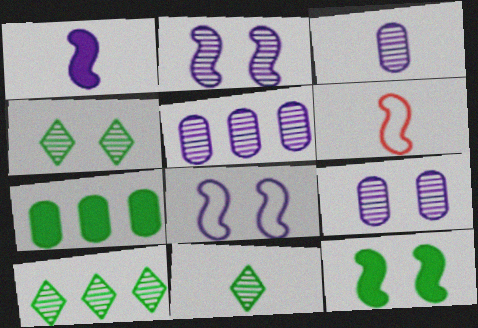[[3, 5, 9], 
[4, 10, 11]]